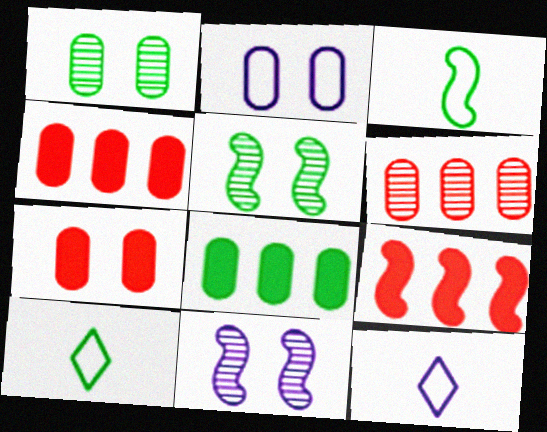[[1, 2, 7], 
[1, 9, 12], 
[3, 9, 11], 
[4, 5, 12], 
[4, 10, 11], 
[5, 8, 10]]